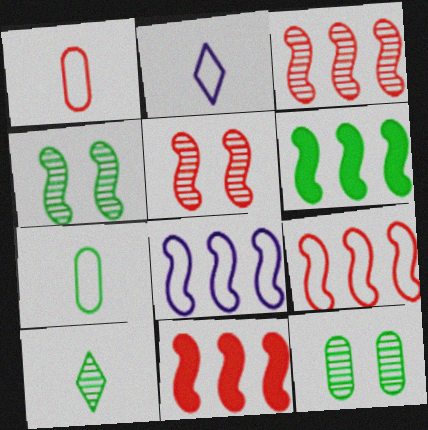[[2, 11, 12], 
[3, 6, 8], 
[3, 9, 11]]